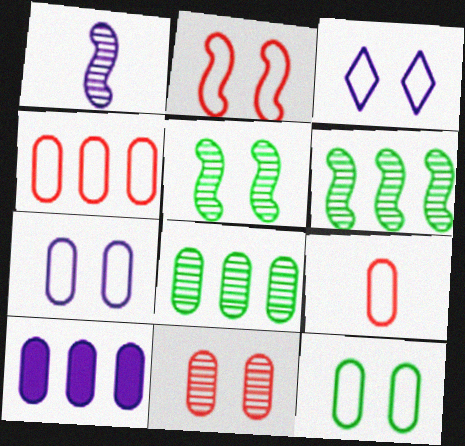[[1, 3, 10], 
[2, 3, 12], 
[4, 8, 10]]